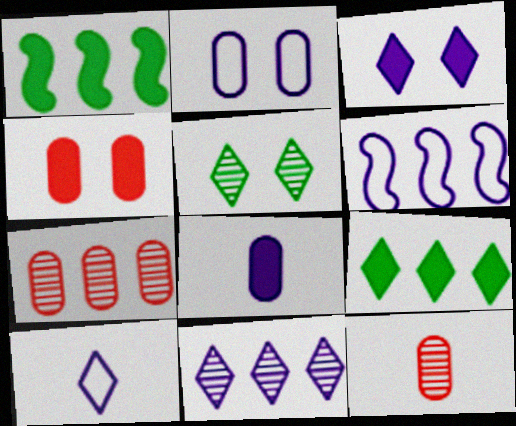[[2, 6, 10], 
[3, 10, 11], 
[6, 7, 9]]